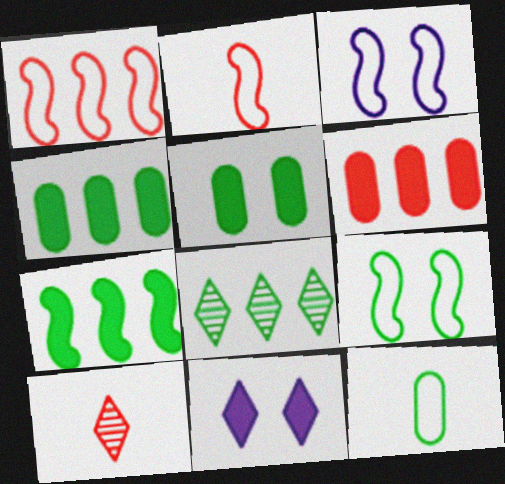[[3, 4, 10]]